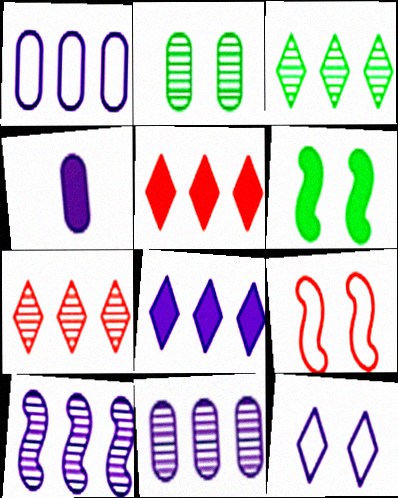[[1, 8, 10], 
[3, 4, 9], 
[4, 5, 6], 
[4, 10, 12]]